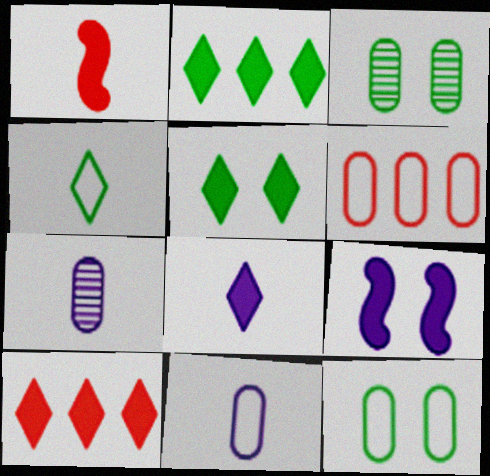[[1, 4, 7], 
[5, 8, 10], 
[6, 11, 12]]